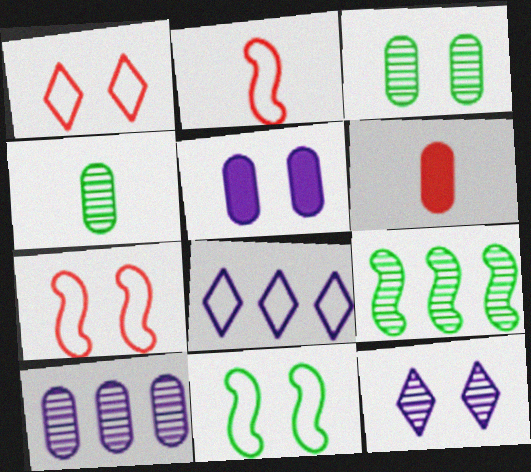[]